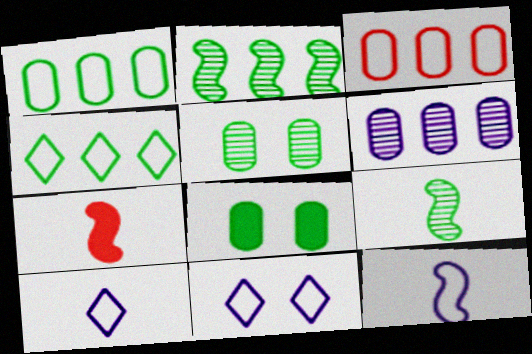[[4, 8, 9], 
[7, 9, 12]]